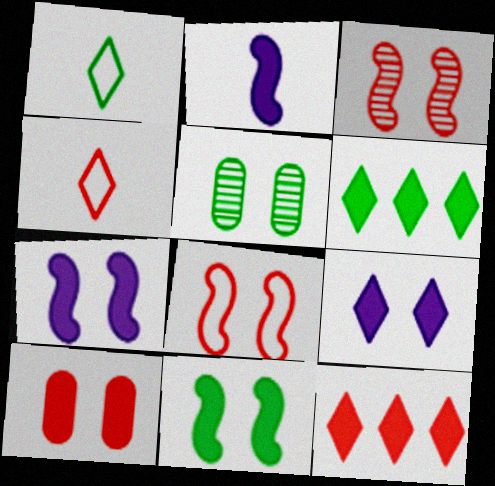[[2, 6, 10], 
[5, 8, 9], 
[9, 10, 11]]